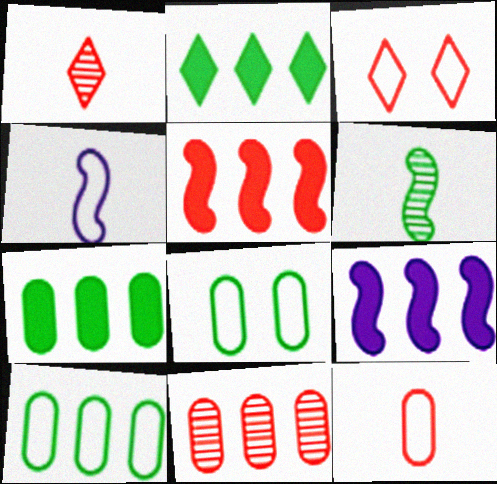[[1, 8, 9], 
[2, 6, 8], 
[3, 4, 10]]